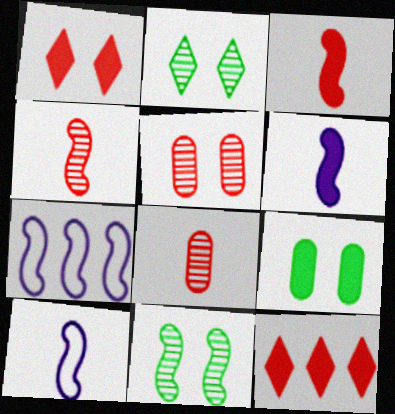[[3, 7, 11], 
[6, 9, 12]]